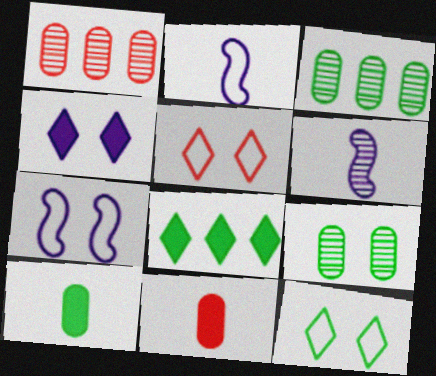[]